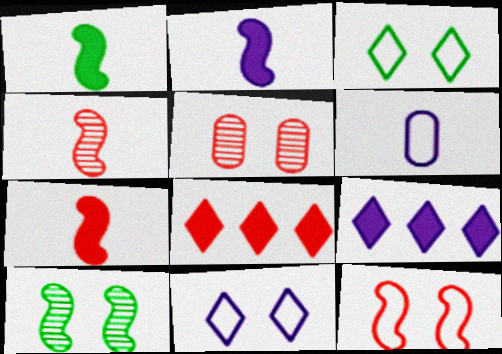[[1, 2, 7], 
[6, 8, 10]]